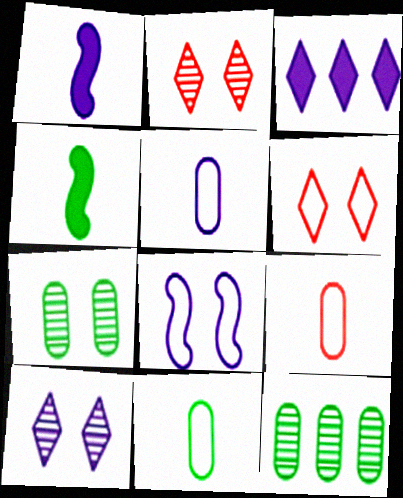[[1, 6, 12], 
[5, 9, 11]]